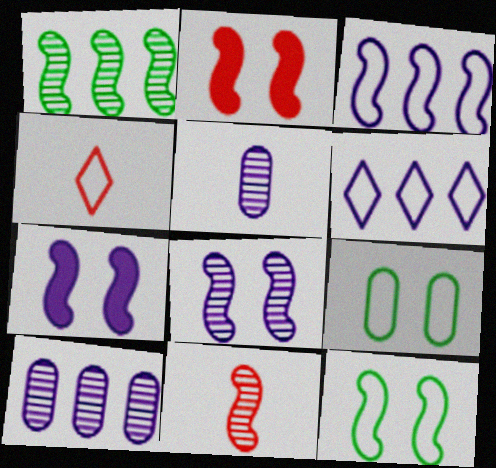[[1, 8, 11], 
[2, 8, 12], 
[3, 4, 9], 
[5, 6, 7]]